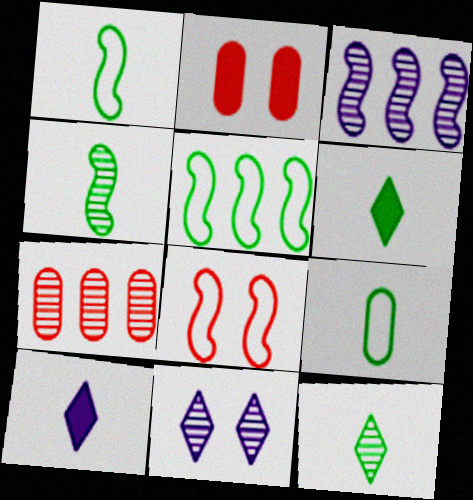[[4, 6, 9], 
[4, 7, 11]]